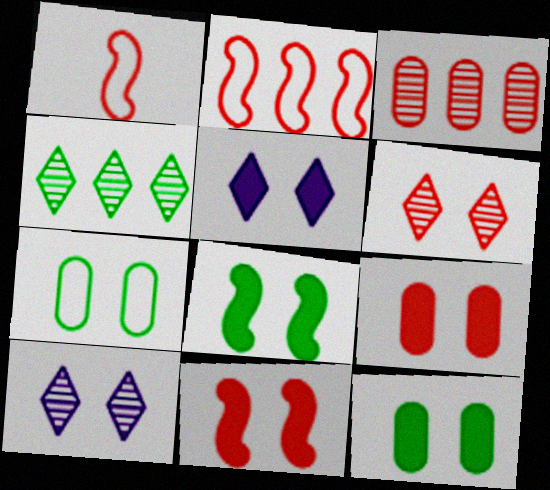[[5, 8, 9], 
[5, 11, 12], 
[7, 10, 11]]